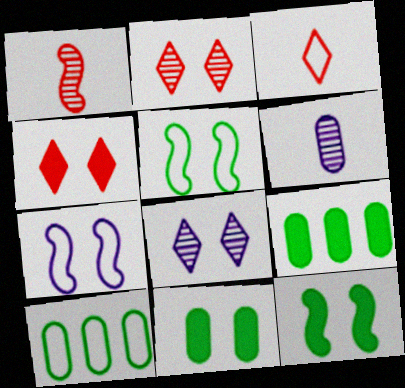[[2, 7, 11], 
[3, 7, 10]]